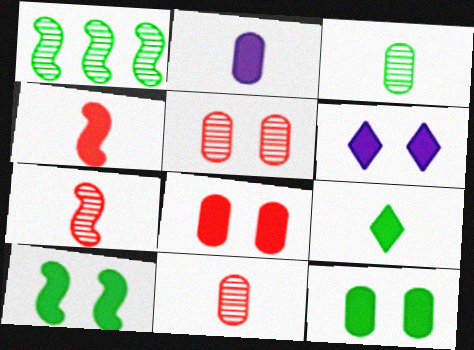[[2, 4, 9], 
[6, 8, 10]]